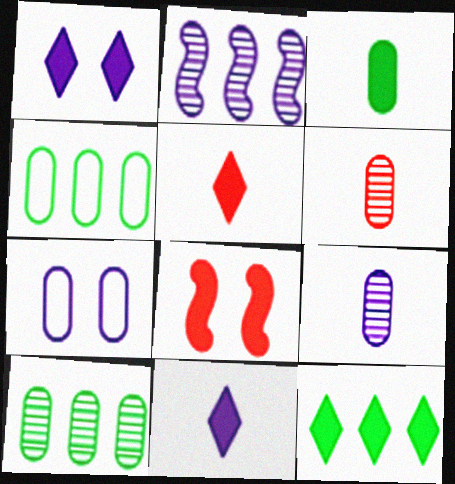[[1, 5, 12], 
[2, 7, 11]]